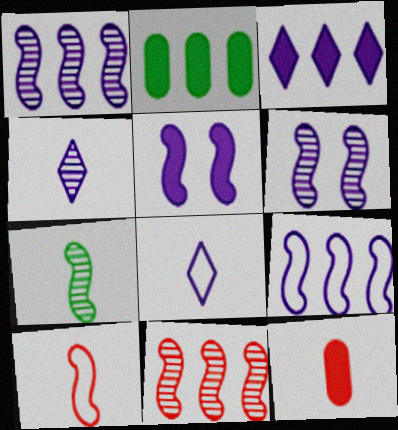[[6, 7, 11], 
[7, 8, 12]]